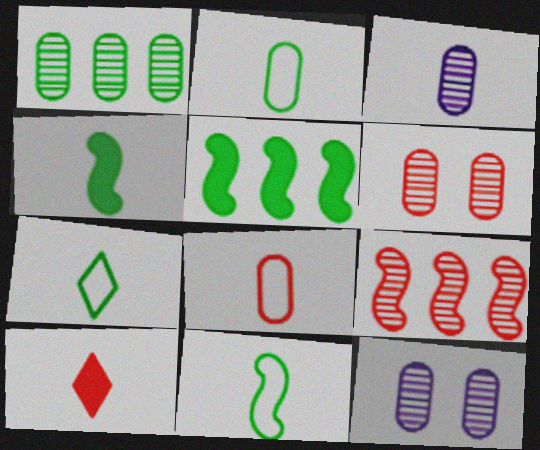[[1, 3, 6], 
[2, 7, 11], 
[3, 10, 11]]